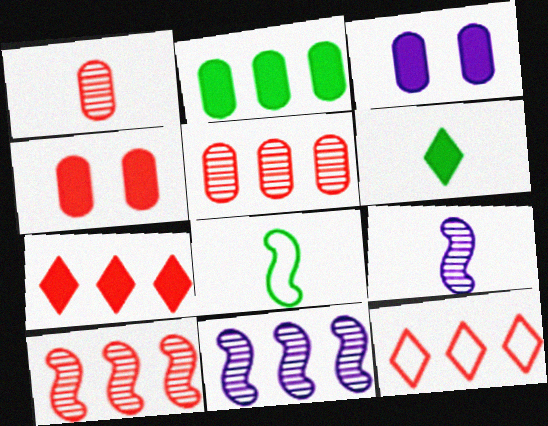[[2, 11, 12]]